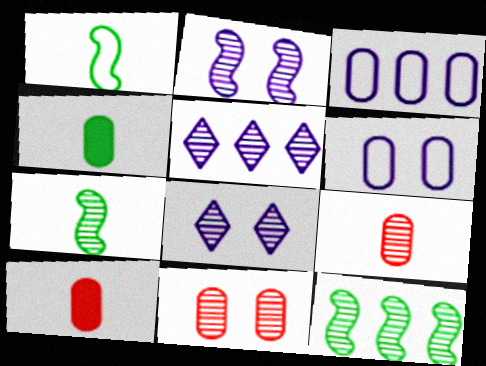[[3, 4, 11], 
[5, 7, 11], 
[8, 9, 12]]